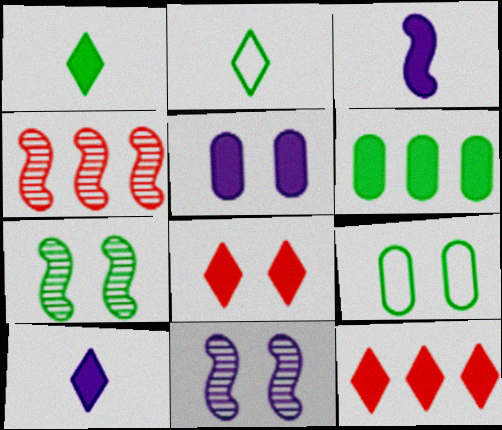[[2, 4, 5], 
[2, 6, 7], 
[3, 6, 8], 
[4, 9, 10], 
[8, 9, 11]]